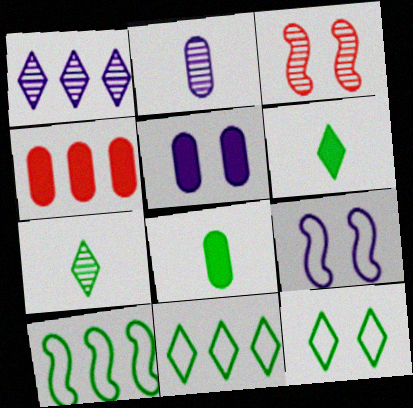[[1, 4, 10], 
[3, 5, 12], 
[4, 5, 8], 
[4, 7, 9]]